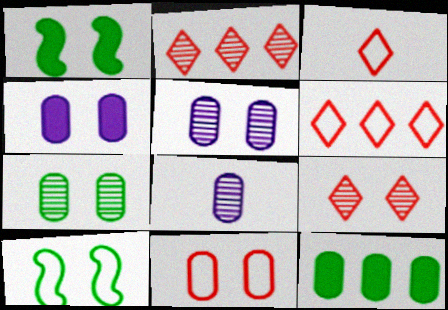[[1, 6, 8], 
[4, 7, 11], 
[4, 9, 10], 
[8, 11, 12]]